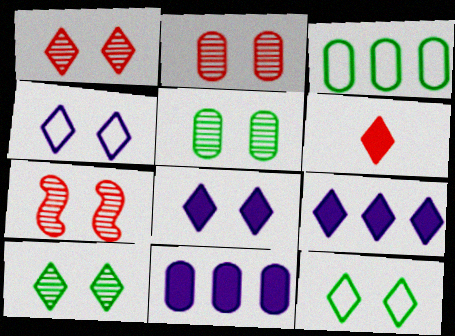[[1, 2, 7], 
[1, 8, 12]]